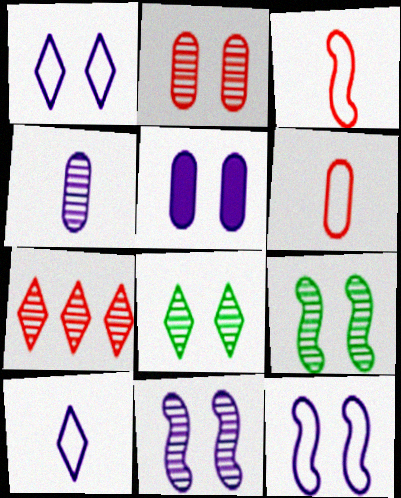[[1, 5, 11], 
[2, 8, 11], 
[4, 7, 9]]